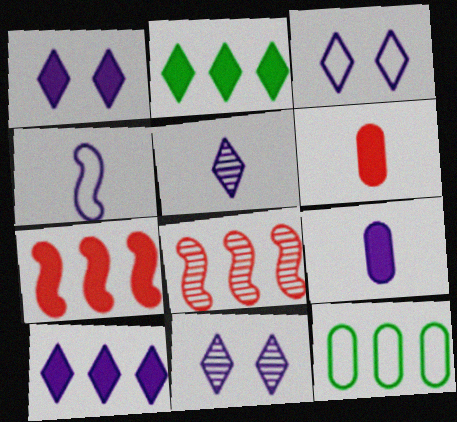[[1, 3, 11], 
[3, 5, 10], 
[4, 5, 9], 
[8, 10, 12]]